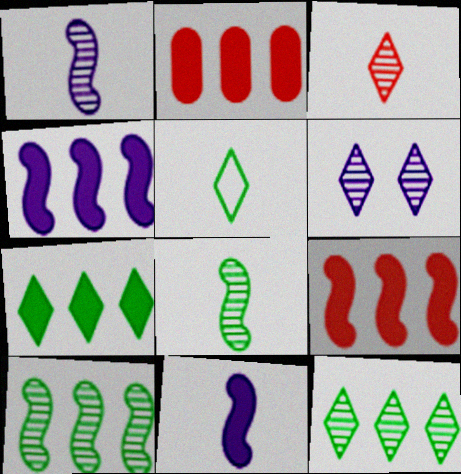[[2, 4, 7], 
[3, 6, 12]]